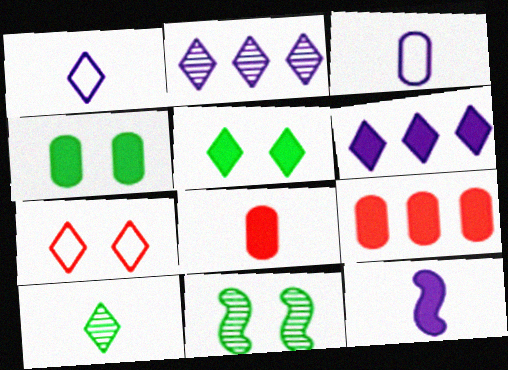[[1, 9, 11], 
[5, 9, 12], 
[6, 7, 10]]